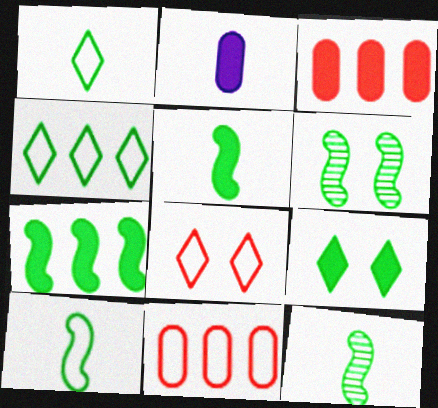[[5, 10, 12], 
[6, 7, 10]]